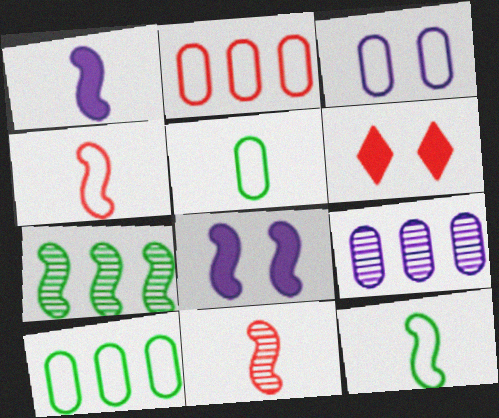[[1, 11, 12], 
[2, 3, 5], 
[2, 6, 11], 
[4, 7, 8], 
[6, 9, 12]]